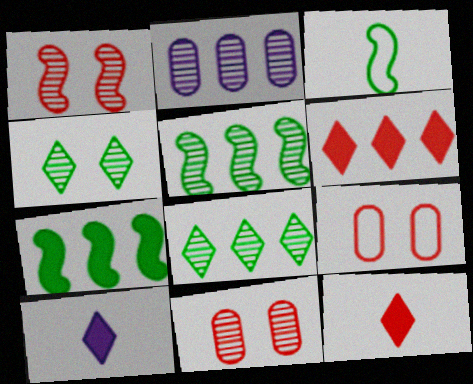[[5, 9, 10]]